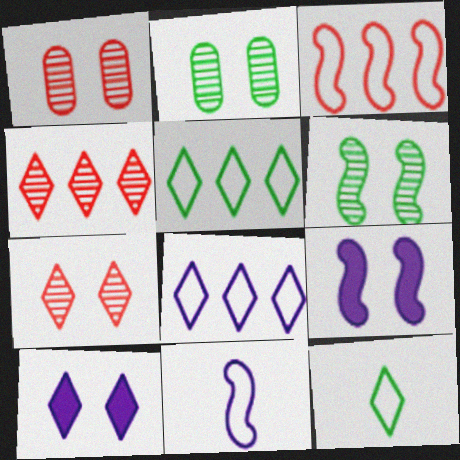[[4, 10, 12]]